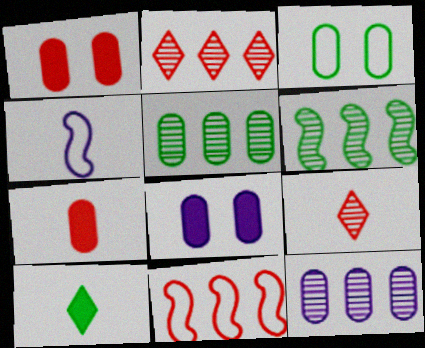[[1, 9, 11], 
[2, 6, 12], 
[3, 6, 10], 
[3, 7, 12]]